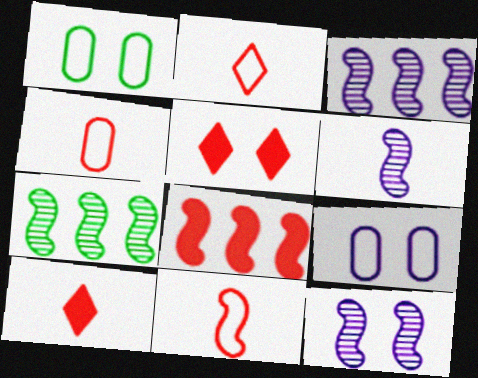[[1, 3, 10], 
[1, 5, 12], 
[2, 4, 11], 
[3, 6, 12], 
[7, 9, 10]]